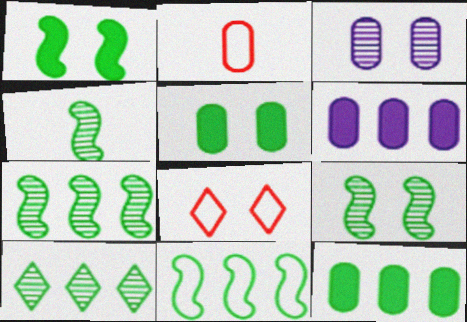[[1, 3, 8], 
[1, 4, 11], 
[2, 3, 12], 
[4, 6, 8], 
[4, 7, 9], 
[10, 11, 12]]